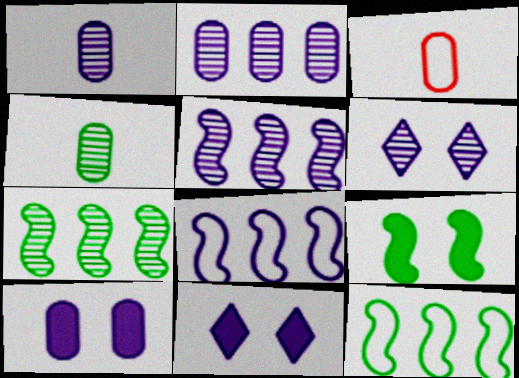[[1, 5, 6], 
[1, 8, 11], 
[3, 7, 11]]